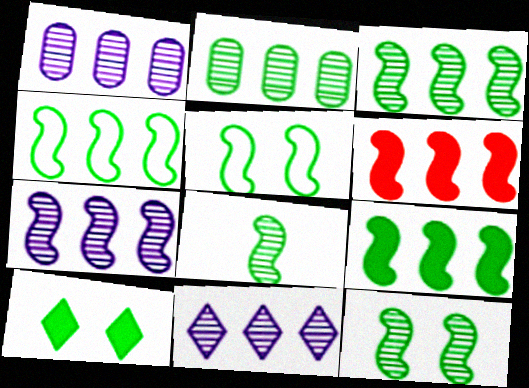[[1, 7, 11], 
[3, 4, 9], 
[3, 8, 12], 
[4, 6, 7], 
[5, 8, 9]]